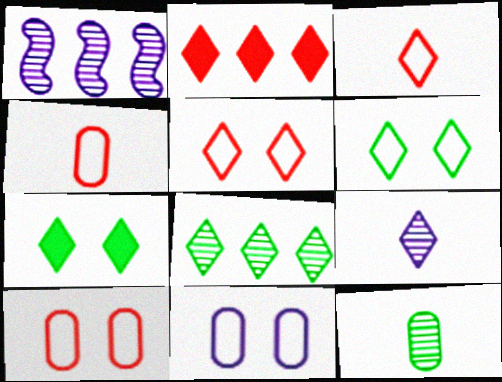[[1, 4, 7], 
[2, 6, 9]]